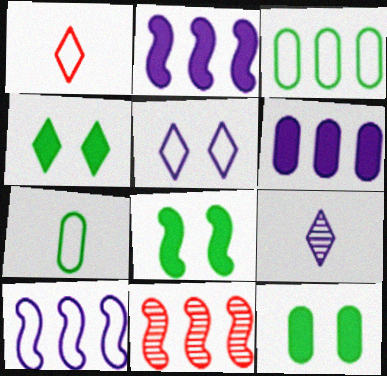[[4, 8, 12]]